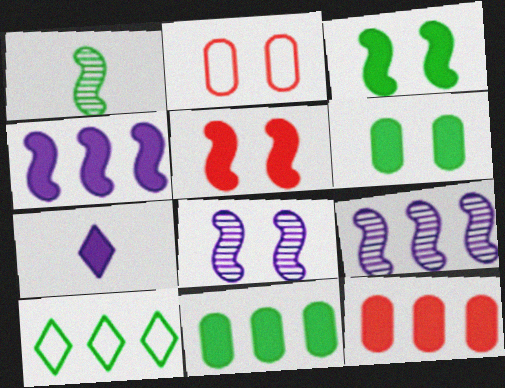[[1, 6, 10], 
[3, 7, 12], 
[5, 7, 11], 
[9, 10, 12]]